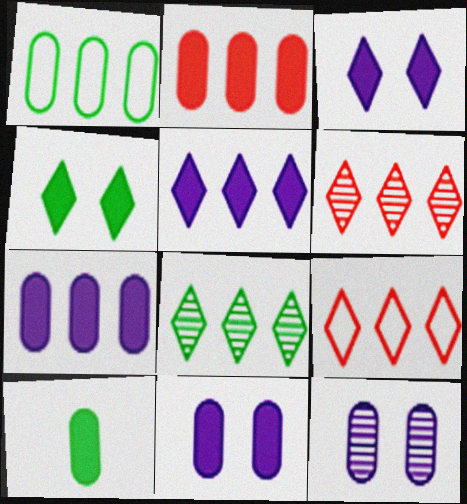[[2, 10, 11], 
[5, 8, 9]]